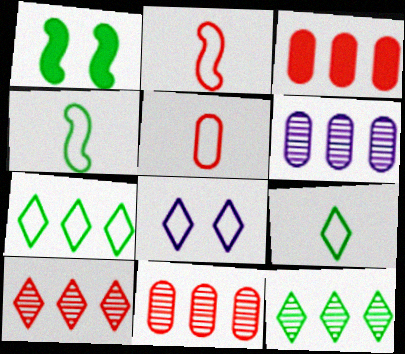[]